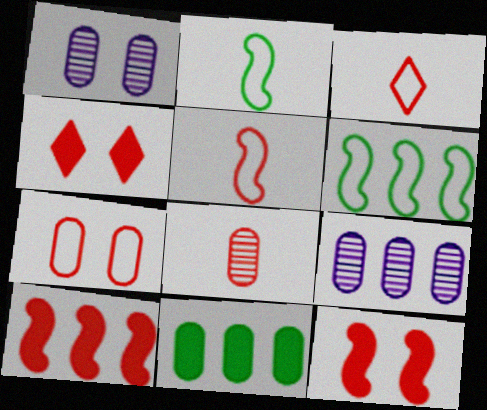[[2, 4, 9]]